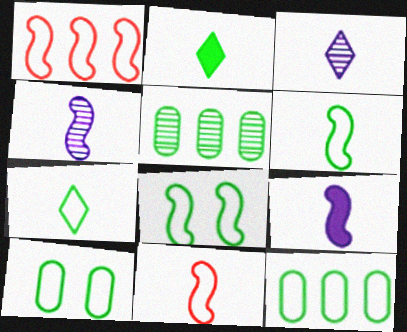[[2, 5, 8], 
[7, 8, 12]]